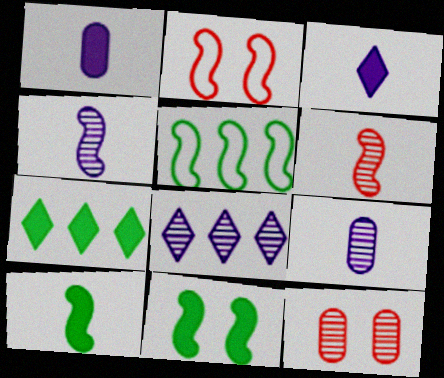[[2, 7, 9], 
[3, 5, 12]]